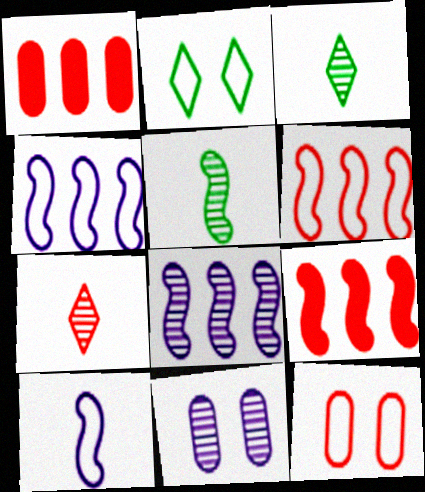[[7, 9, 12]]